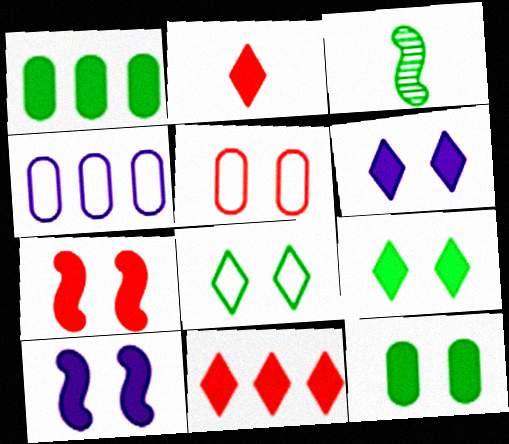[[1, 2, 10], 
[1, 3, 8], 
[6, 7, 12]]